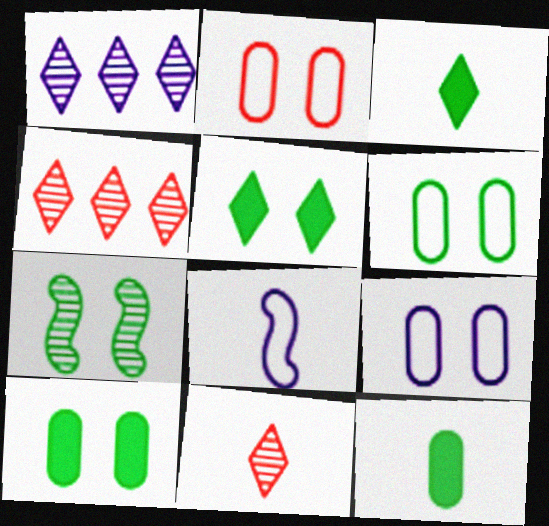[[2, 6, 9], 
[4, 8, 10], 
[5, 6, 7], 
[8, 11, 12]]